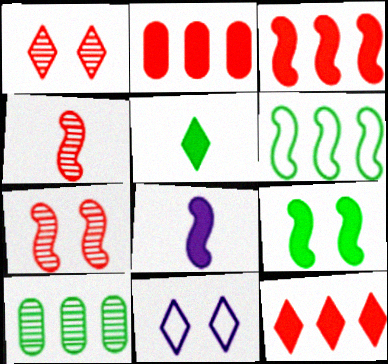[[2, 3, 12], 
[3, 8, 9], 
[6, 7, 8]]